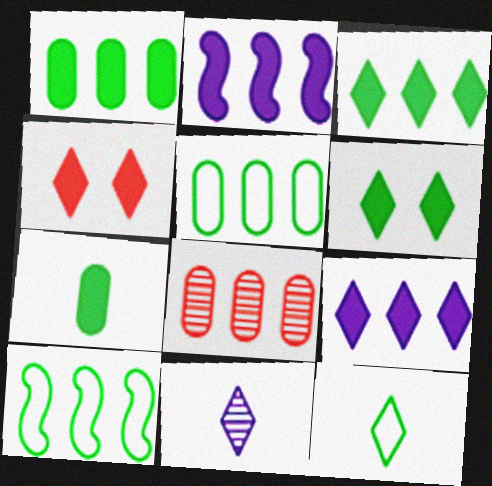[[2, 4, 7], 
[8, 9, 10]]